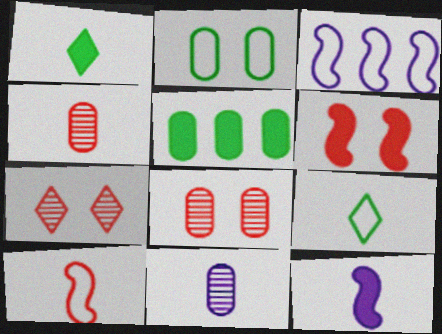[[1, 3, 8], 
[1, 10, 11], 
[4, 9, 12]]